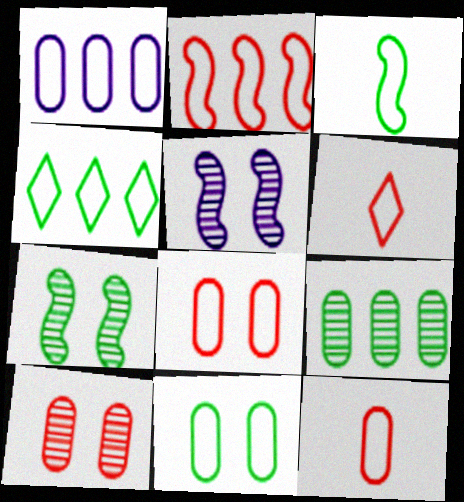[[1, 2, 4], 
[1, 11, 12], 
[2, 6, 8], 
[3, 4, 11]]